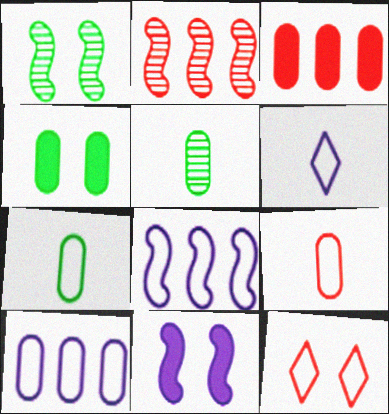[[1, 3, 6], 
[2, 4, 6], 
[7, 8, 12]]